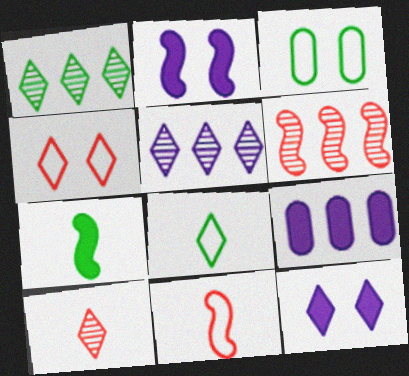[[1, 3, 7]]